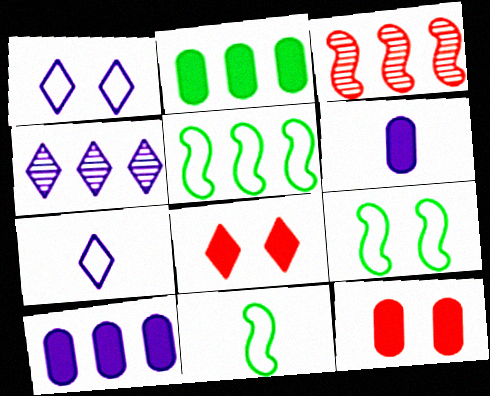[[2, 6, 12], 
[4, 11, 12], 
[5, 9, 11]]